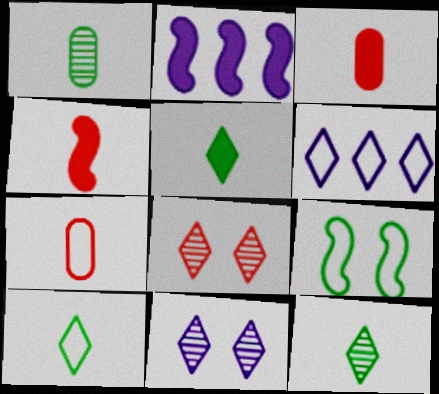[[5, 6, 8], 
[5, 10, 12], 
[6, 7, 9]]